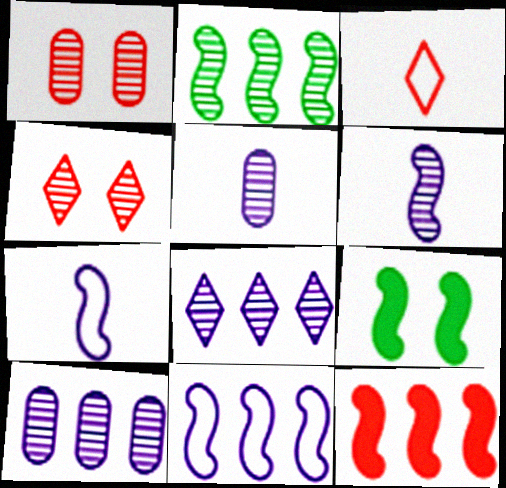[[1, 3, 12], 
[2, 4, 5], 
[2, 11, 12], 
[3, 9, 10]]